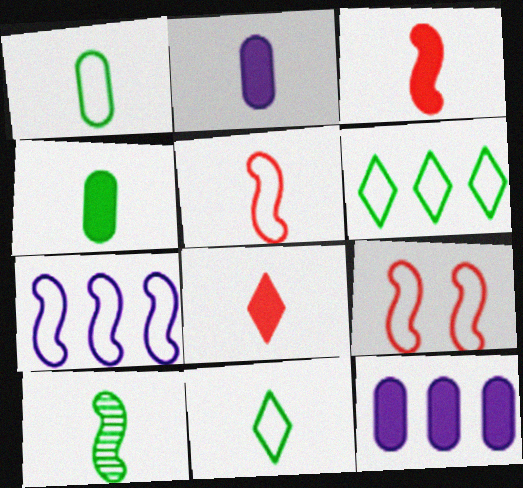[[4, 10, 11]]